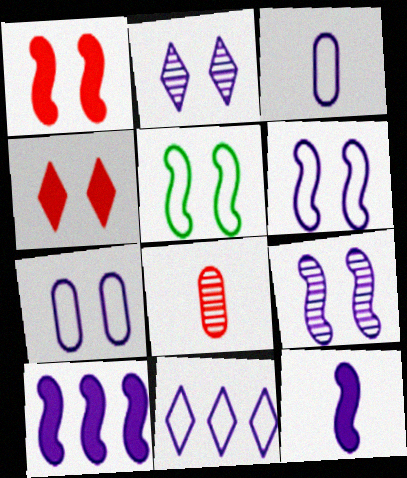[[1, 5, 9], 
[2, 3, 10], 
[3, 6, 11]]